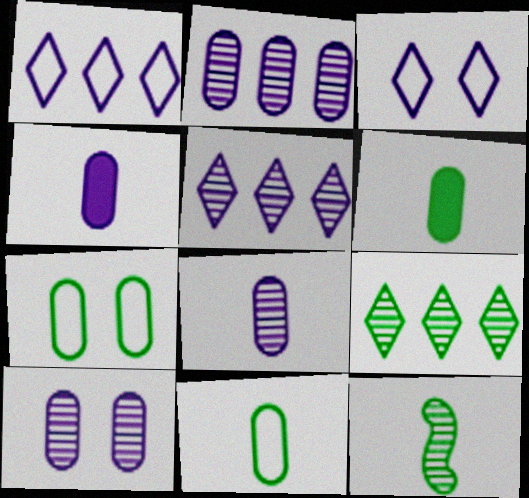[[2, 8, 10]]